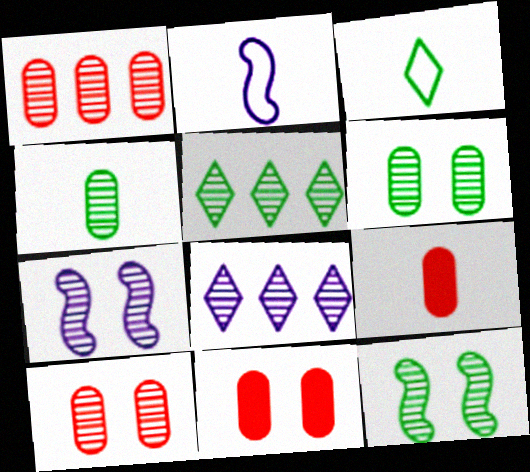[[2, 5, 11], 
[4, 5, 12]]